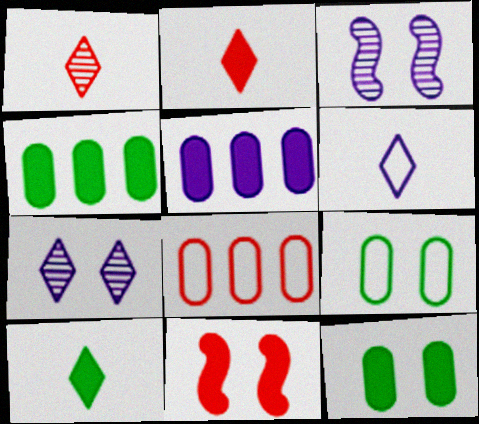[[1, 6, 10], 
[1, 8, 11], 
[3, 5, 6], 
[3, 8, 10], 
[5, 10, 11], 
[7, 9, 11]]